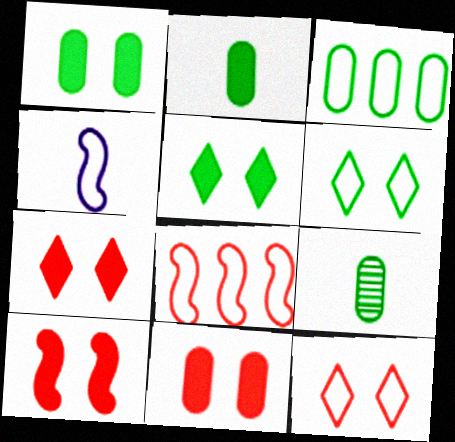[[1, 3, 9], 
[3, 4, 12], 
[7, 10, 11]]